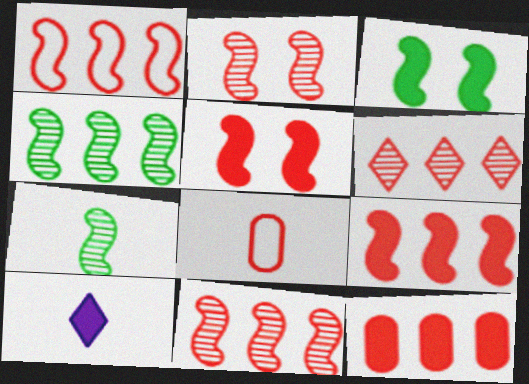[[1, 6, 12], 
[1, 9, 11], 
[3, 10, 12], 
[5, 6, 8], 
[7, 8, 10]]